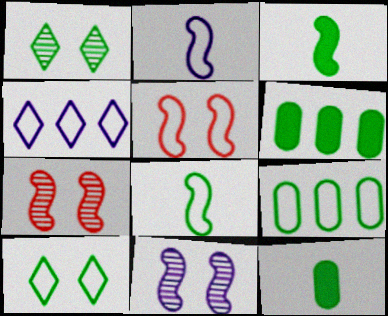[[1, 3, 9], 
[1, 6, 8], 
[4, 7, 12], 
[8, 9, 10]]